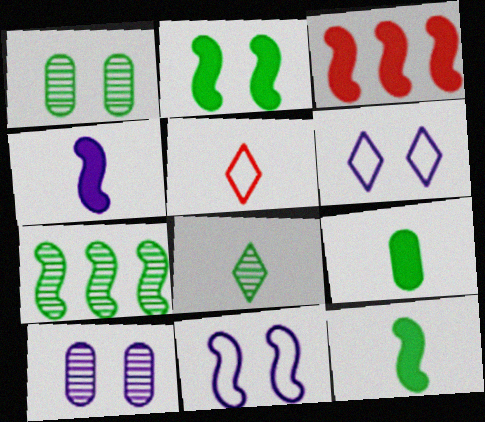[[1, 7, 8], 
[2, 3, 4]]